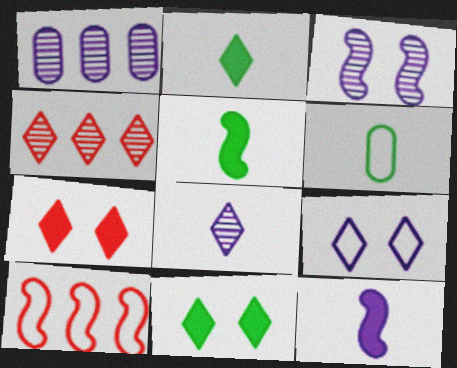[[1, 3, 8], 
[1, 9, 12], 
[2, 4, 9], 
[3, 5, 10], 
[6, 9, 10]]